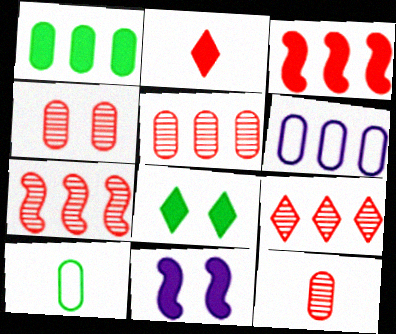[[1, 2, 11], 
[1, 5, 6], 
[4, 5, 12], 
[5, 7, 9], 
[9, 10, 11]]